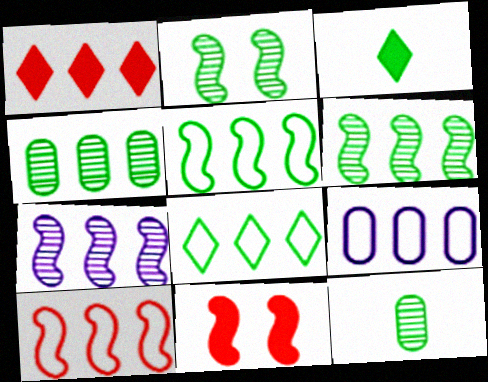[[1, 6, 9], 
[8, 9, 10]]